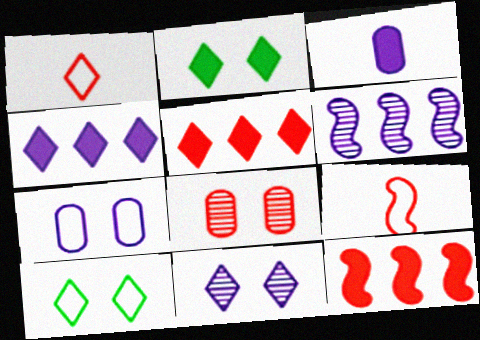[[1, 8, 12], 
[2, 3, 12], 
[5, 8, 9]]